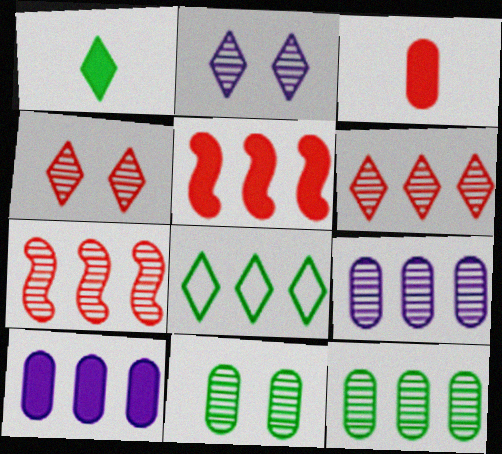[[5, 8, 9], 
[7, 8, 10]]